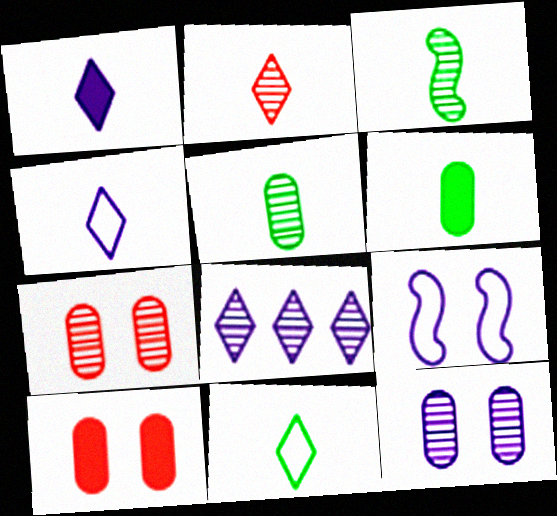[[1, 2, 11], 
[3, 6, 11], 
[3, 7, 8]]